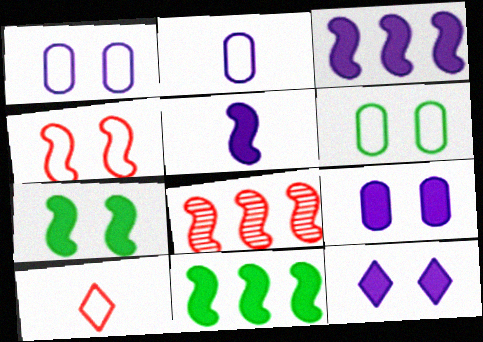[]